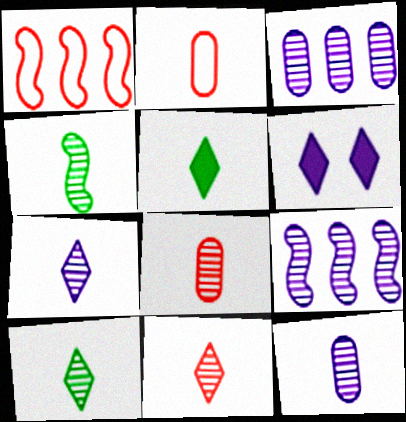[[4, 7, 8], 
[4, 11, 12], 
[7, 10, 11]]